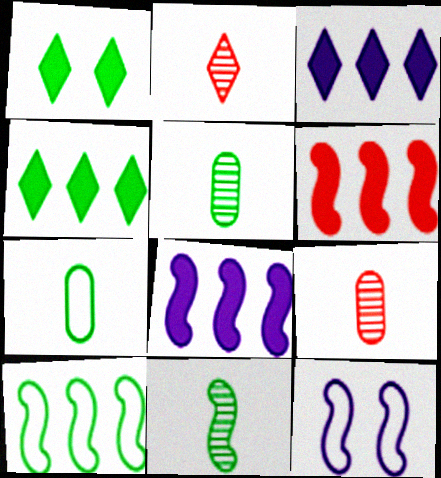[[1, 5, 10], 
[4, 9, 12], 
[6, 11, 12]]